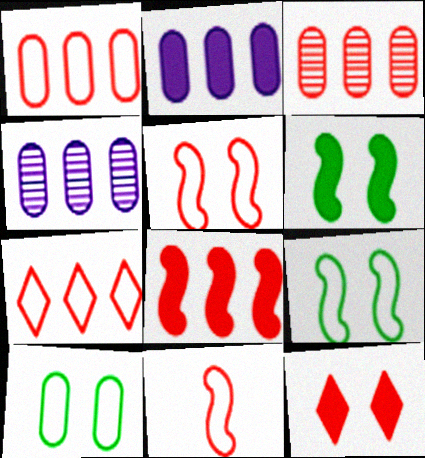[[3, 7, 8], 
[3, 11, 12]]